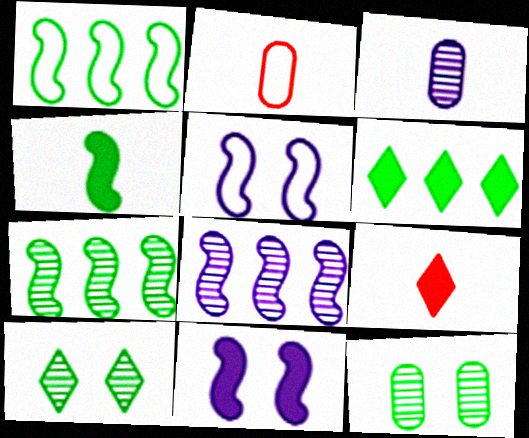[]